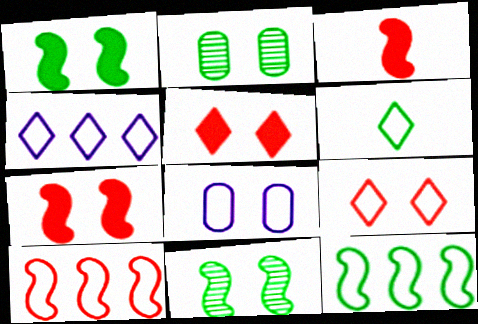[[2, 3, 4], 
[4, 6, 9], 
[5, 8, 11], 
[6, 8, 10]]